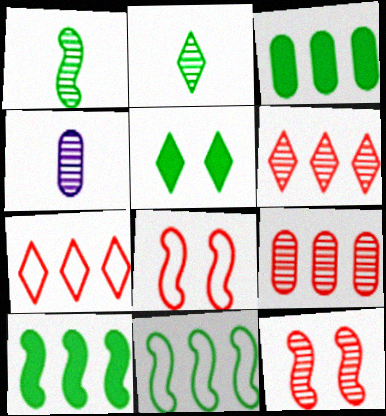[]